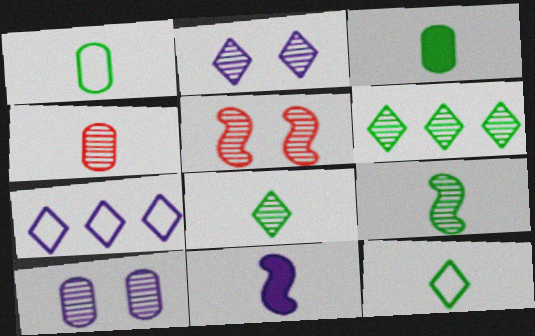[[3, 5, 7], 
[3, 9, 12], 
[4, 11, 12], 
[7, 10, 11]]